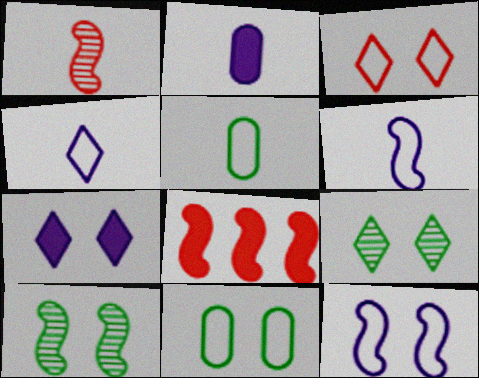[[3, 7, 9], 
[3, 11, 12], 
[6, 8, 10]]